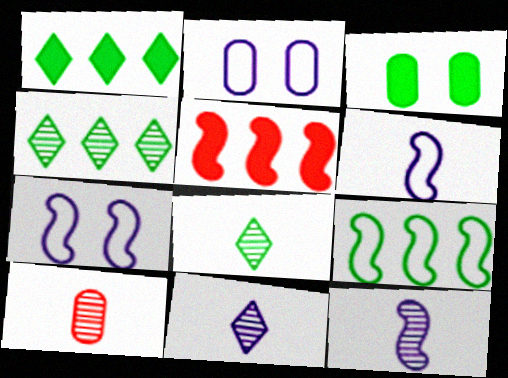[[1, 7, 10], 
[2, 5, 8], 
[3, 8, 9], 
[8, 10, 12]]